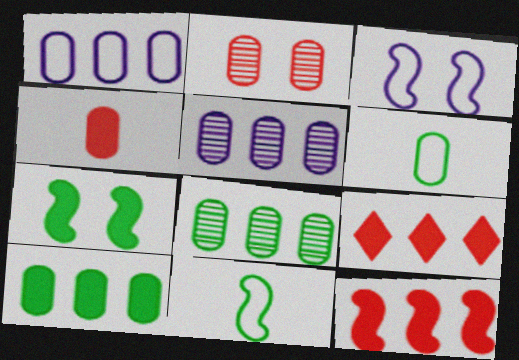[]